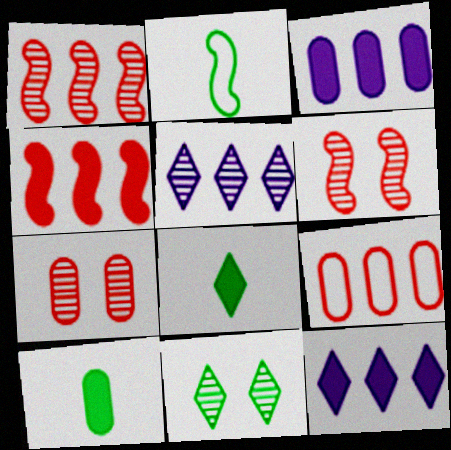[[2, 7, 12]]